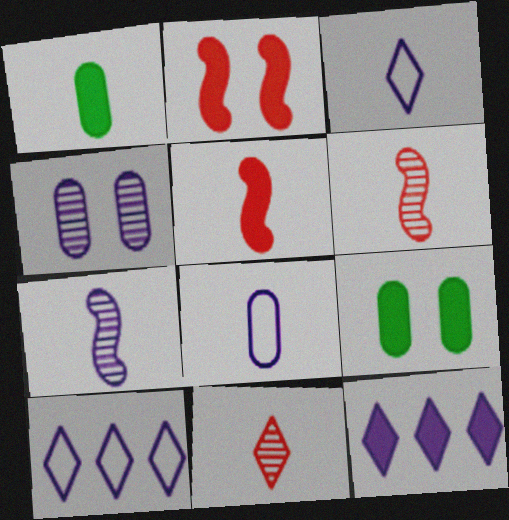[[1, 2, 12], 
[1, 3, 6], 
[5, 9, 12], 
[6, 9, 10]]